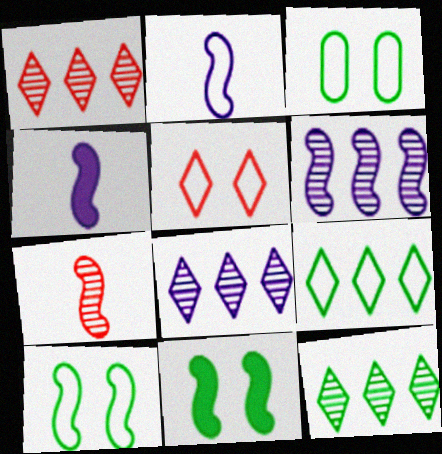[[1, 3, 4], 
[1, 8, 12]]